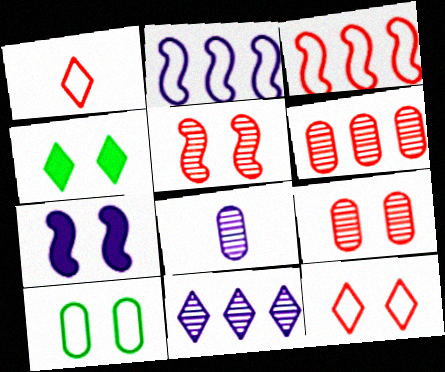[[1, 2, 10], 
[1, 4, 11], 
[3, 4, 8]]